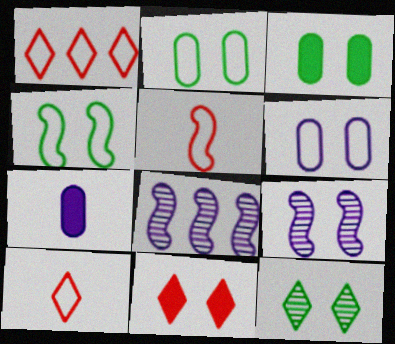[[2, 9, 11], 
[3, 4, 12], 
[3, 8, 10]]